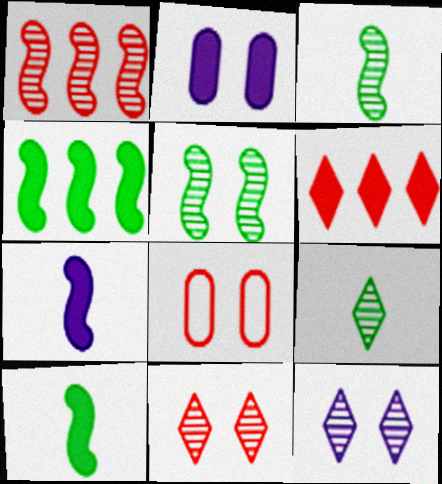[[2, 6, 10]]